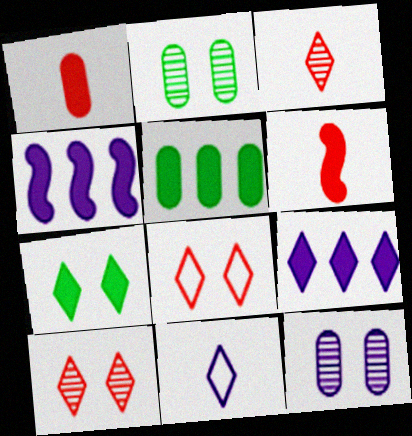[[1, 4, 7], 
[4, 11, 12]]